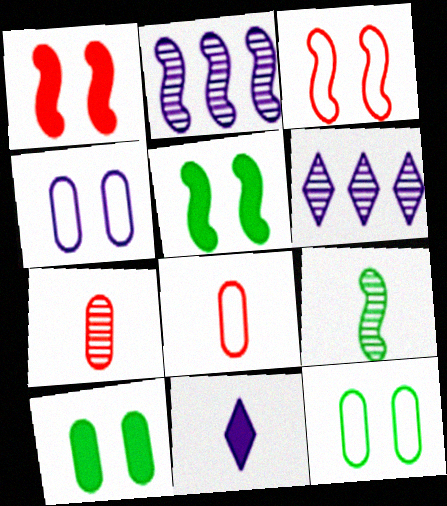[[2, 4, 11], 
[5, 6, 8], 
[8, 9, 11]]